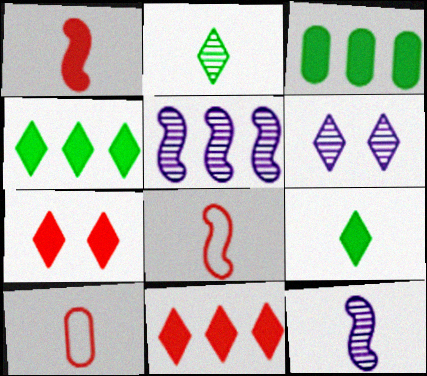[[3, 6, 8], 
[9, 10, 12]]